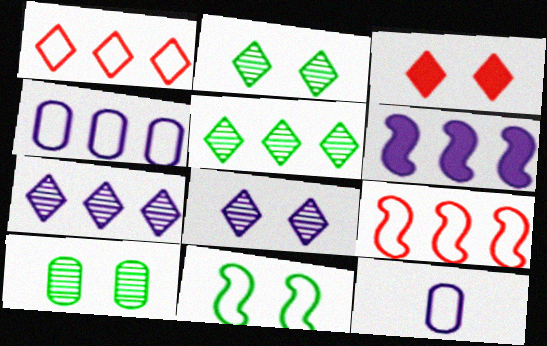[[1, 11, 12], 
[4, 6, 7], 
[6, 8, 12]]